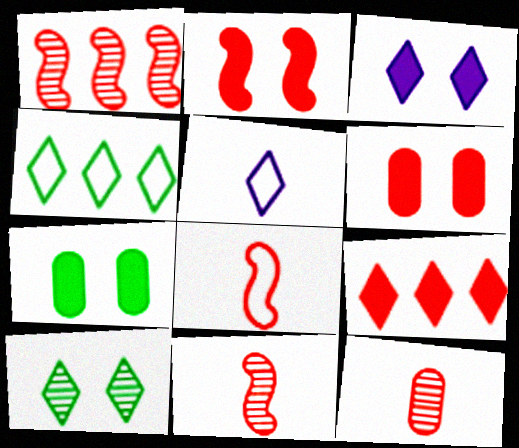[[1, 2, 8], 
[1, 5, 7], 
[2, 3, 7], 
[5, 9, 10]]